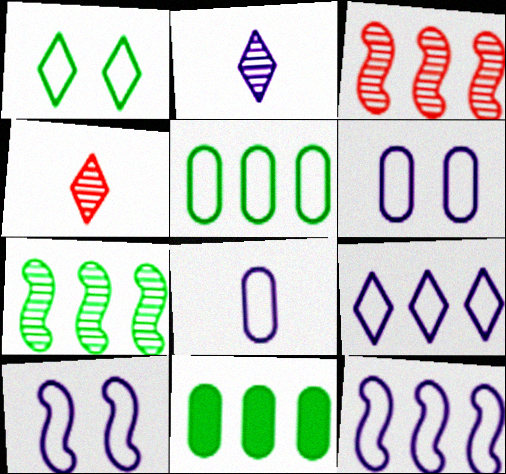[[3, 9, 11], 
[4, 10, 11], 
[8, 9, 10]]